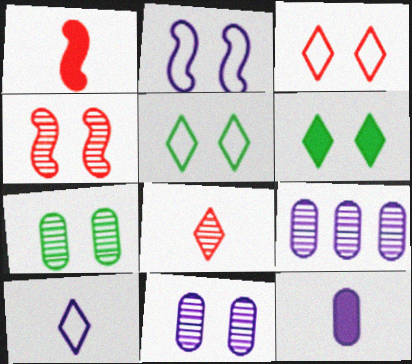[[1, 5, 9]]